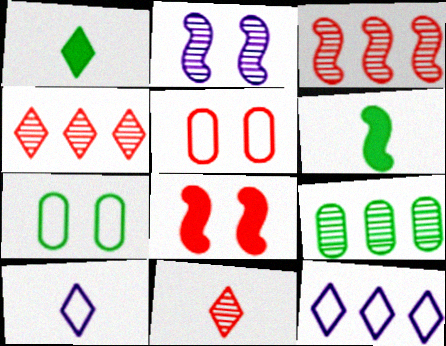[[1, 10, 11], 
[2, 9, 11], 
[8, 9, 10]]